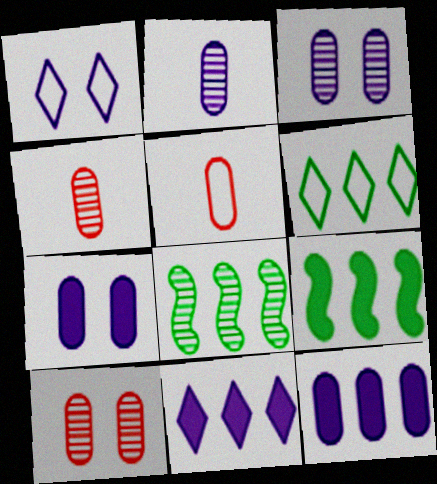[[1, 4, 9]]